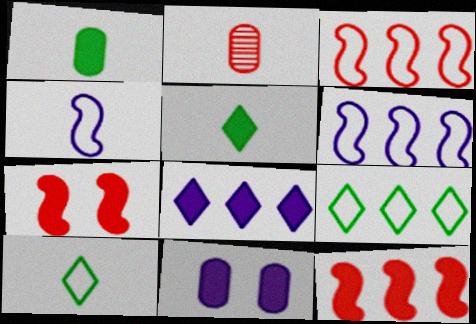[[1, 7, 8], 
[2, 4, 5], 
[5, 11, 12]]